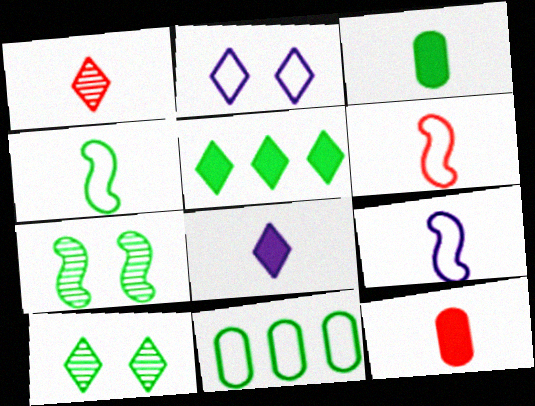[[1, 2, 5], 
[1, 3, 9], 
[1, 6, 12], 
[2, 6, 11], 
[4, 6, 9]]